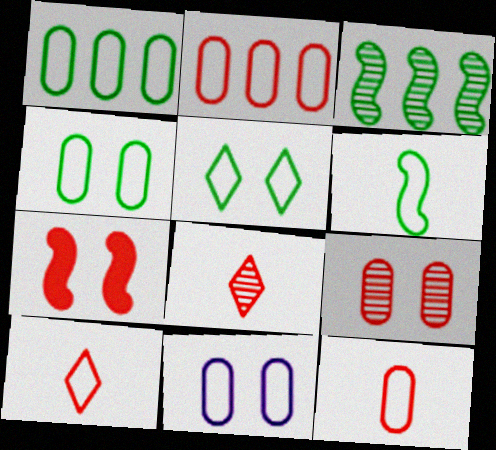[[1, 5, 6], 
[1, 11, 12], 
[2, 7, 8]]